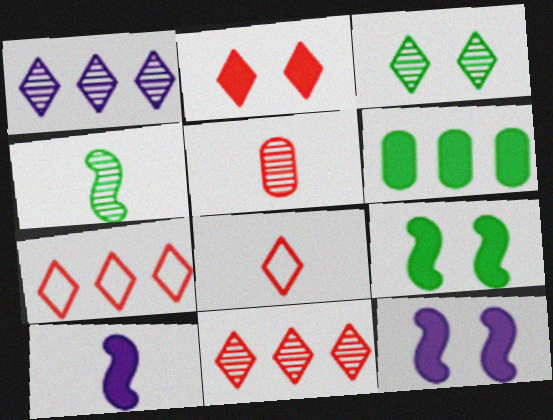[[2, 6, 10], 
[2, 8, 11]]